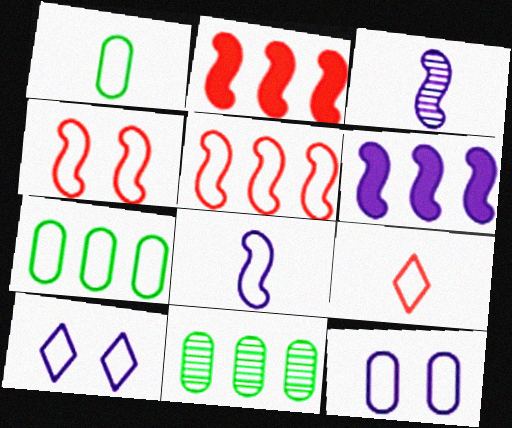[[1, 5, 10], 
[1, 8, 9]]